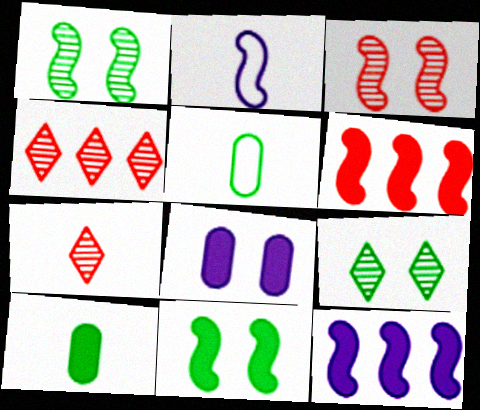[[1, 2, 6], 
[2, 7, 10]]